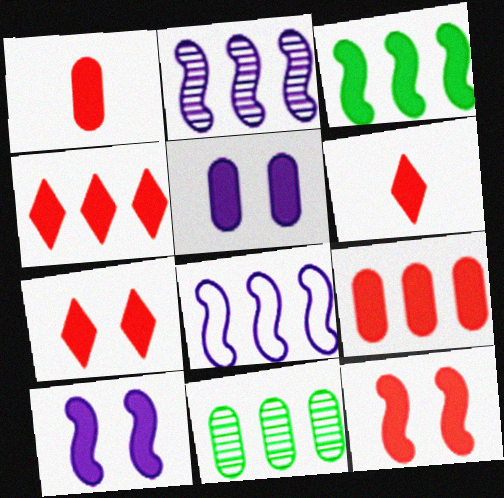[[1, 4, 12], 
[3, 5, 6], 
[4, 6, 7], 
[4, 8, 11], 
[6, 9, 12]]